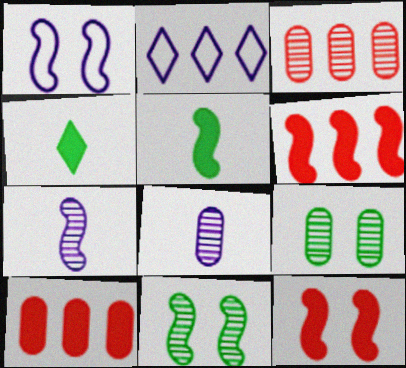[[1, 3, 4], 
[1, 11, 12], 
[3, 8, 9]]